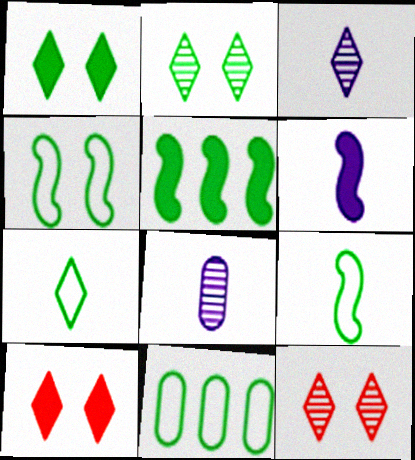[[4, 7, 11], 
[6, 11, 12]]